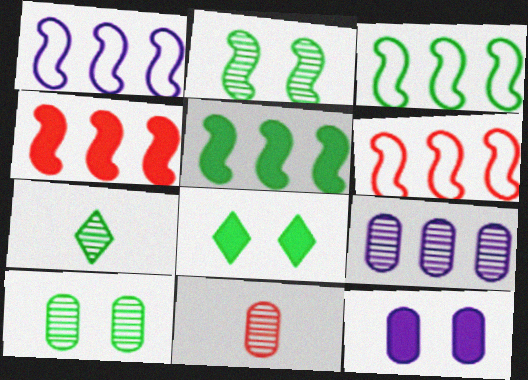[[1, 3, 6], 
[1, 8, 11], 
[6, 7, 12], 
[9, 10, 11]]